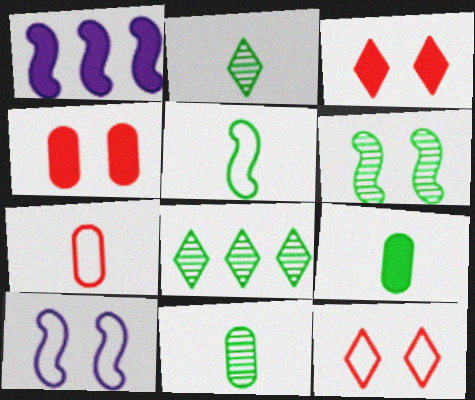[[1, 3, 9], 
[1, 11, 12], 
[2, 5, 9], 
[6, 8, 11]]